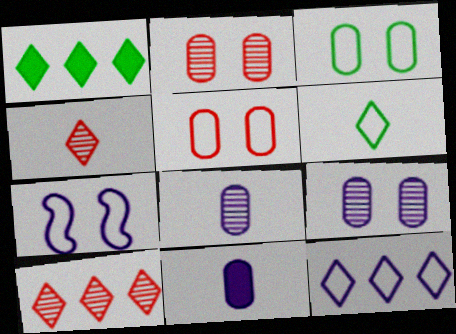[[1, 10, 12]]